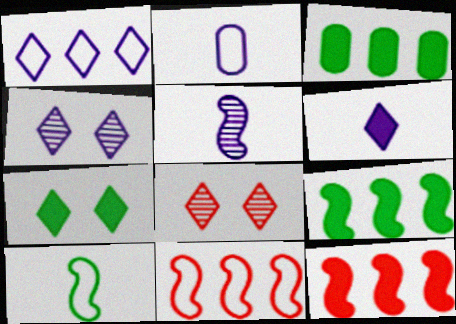[[1, 4, 6], 
[2, 5, 6], 
[2, 8, 9]]